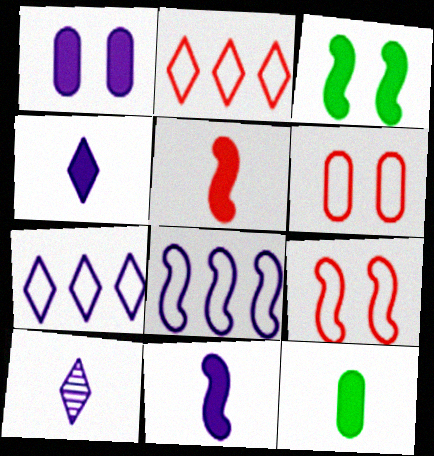[[1, 8, 10], 
[4, 5, 12]]